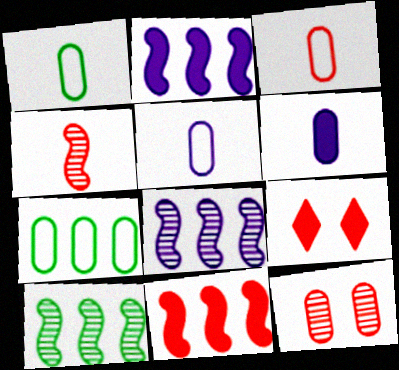[[1, 3, 5], 
[1, 8, 9], 
[5, 9, 10], 
[6, 7, 12]]